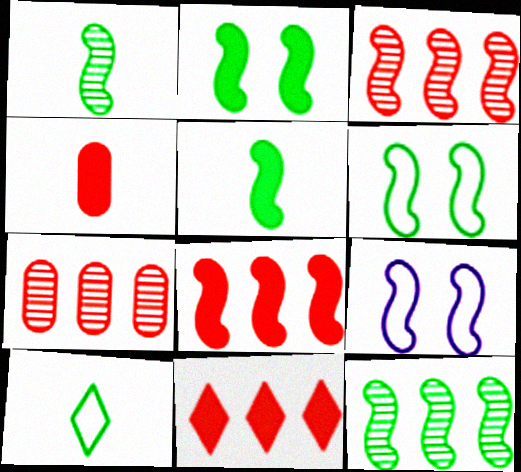[[1, 8, 9], 
[3, 5, 9], 
[5, 6, 12]]